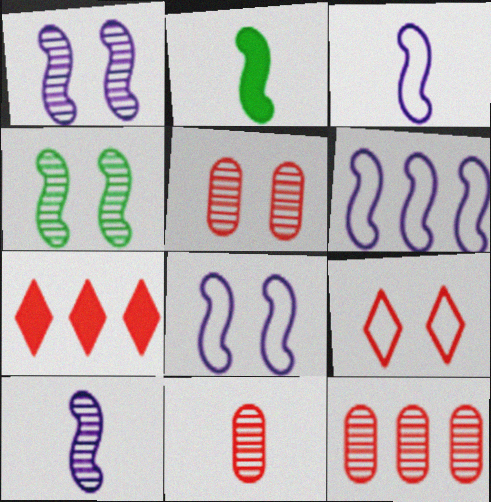[[3, 6, 8], 
[5, 11, 12]]